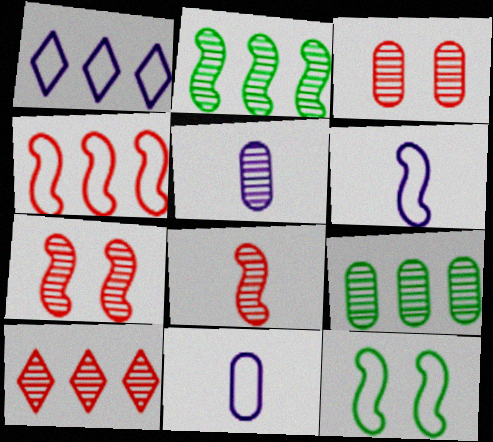[[3, 5, 9], 
[3, 8, 10], 
[4, 6, 12]]